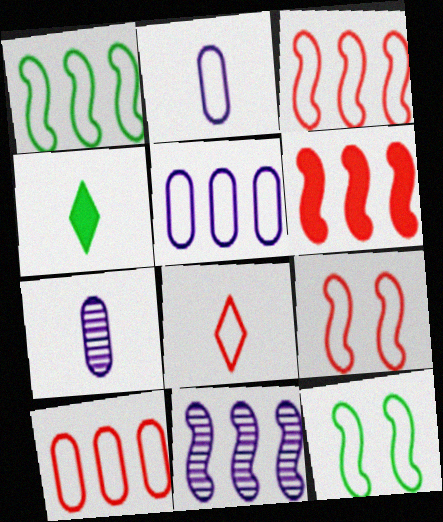[[1, 6, 11], 
[5, 8, 12], 
[8, 9, 10]]